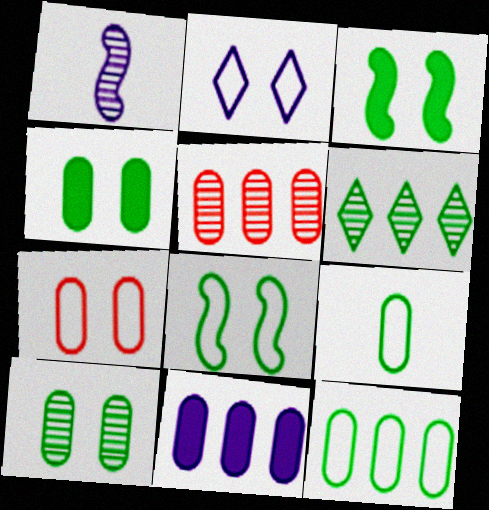[[1, 2, 11], 
[2, 7, 8], 
[3, 6, 9], 
[5, 11, 12]]